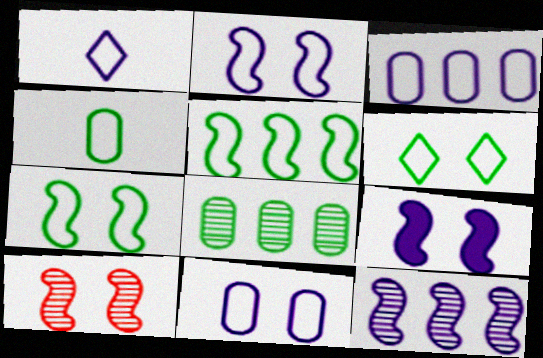[[1, 2, 3], 
[4, 5, 6], 
[7, 9, 10]]